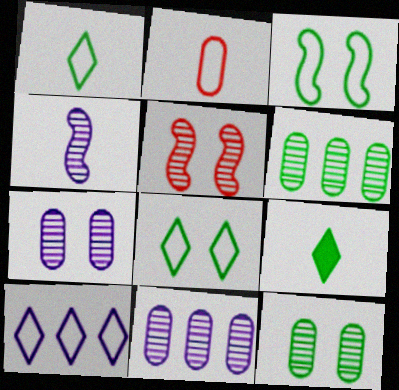[[2, 3, 10], 
[2, 4, 9], 
[3, 6, 9]]